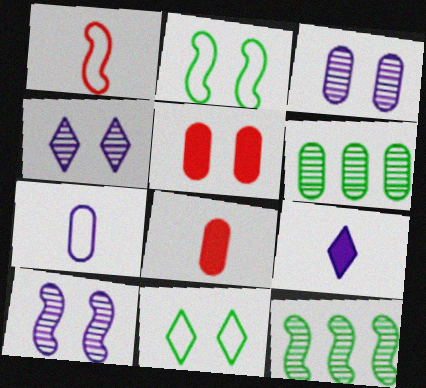[[2, 4, 5], 
[3, 4, 10], 
[5, 6, 7], 
[5, 10, 11]]